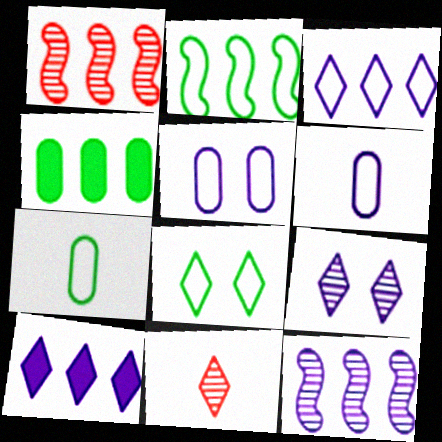[[1, 3, 4], 
[2, 7, 8], 
[8, 10, 11]]